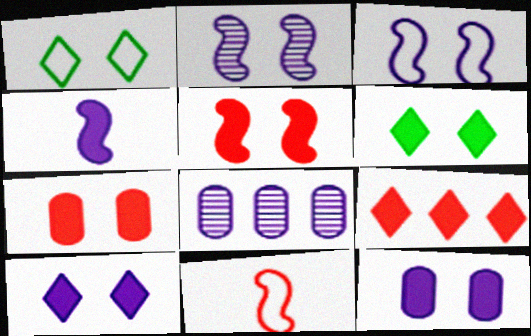[[1, 2, 7], 
[5, 6, 12], 
[6, 8, 11]]